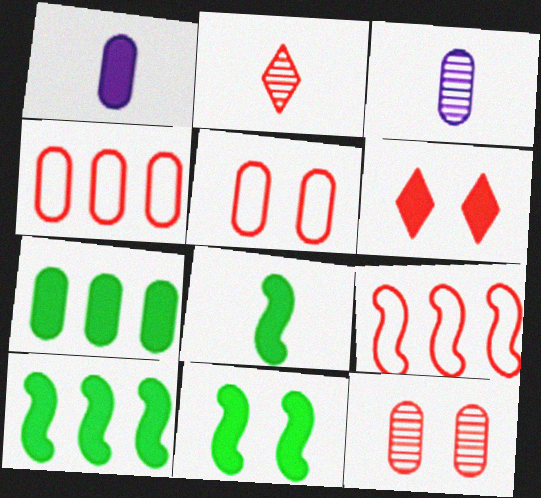[[1, 6, 10], 
[3, 5, 7], 
[8, 10, 11]]